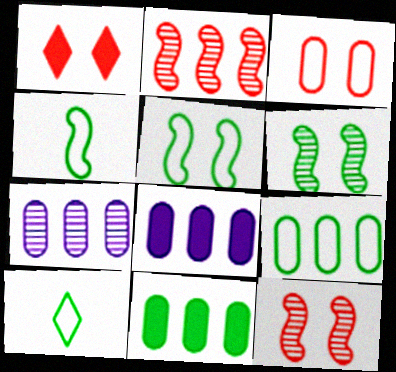[[1, 3, 12], 
[1, 4, 7], 
[5, 9, 10], 
[6, 10, 11], 
[8, 10, 12]]